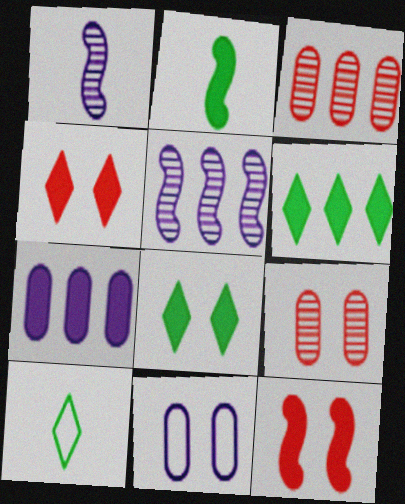[[2, 4, 7]]